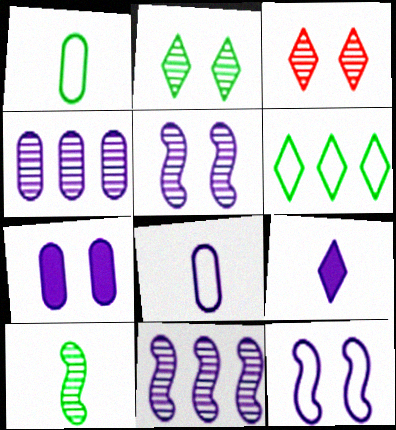[[3, 4, 10], 
[3, 6, 9], 
[4, 7, 8], 
[4, 9, 12]]